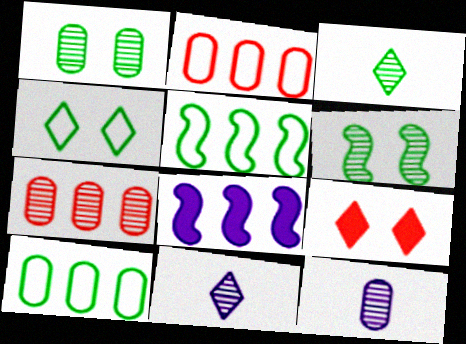[[1, 7, 12], 
[5, 9, 12], 
[6, 7, 11]]